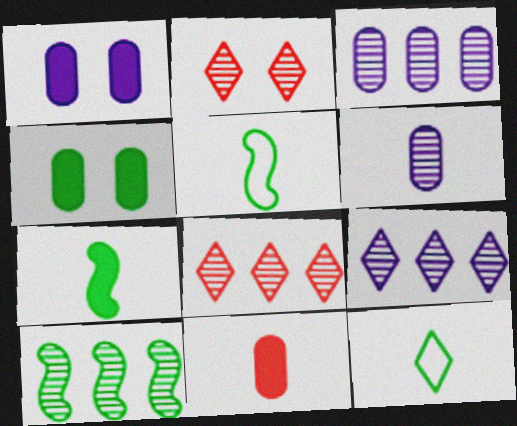[[1, 5, 8], 
[2, 6, 10], 
[3, 8, 10], 
[4, 10, 12]]